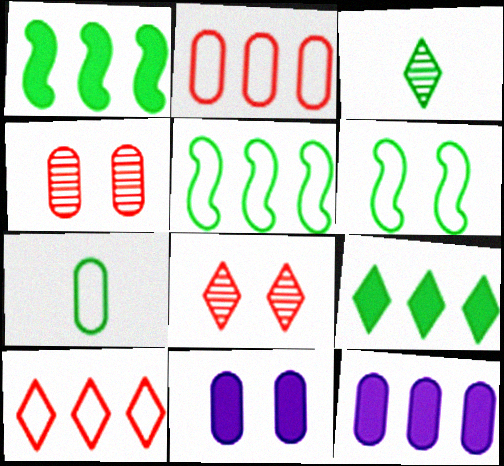[[4, 7, 12], 
[6, 8, 11]]